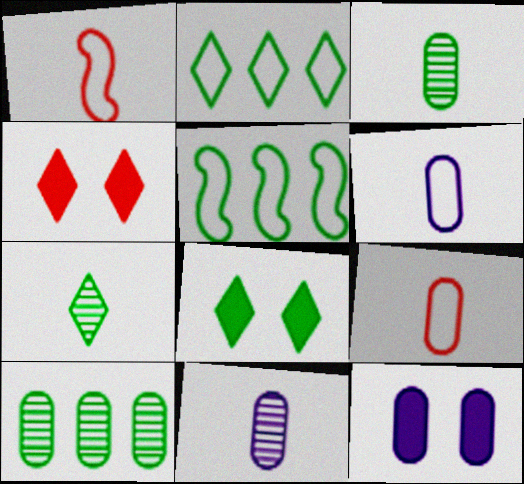[[2, 7, 8], 
[3, 5, 8], 
[4, 5, 11], 
[9, 10, 12]]